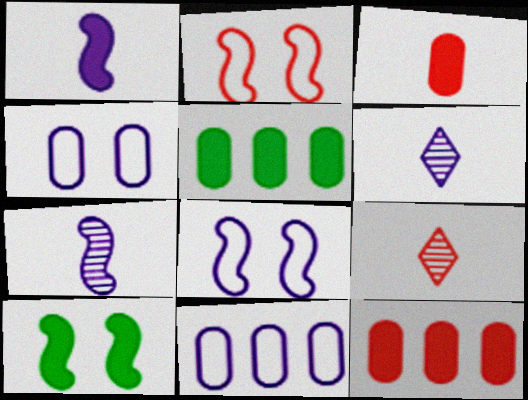[[2, 5, 6], 
[2, 9, 12], 
[5, 8, 9], 
[9, 10, 11]]